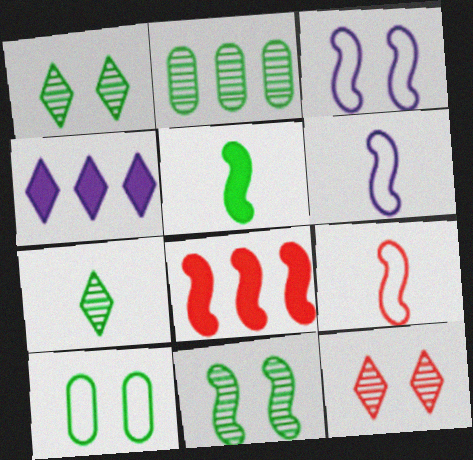[[2, 7, 11], 
[6, 8, 11]]